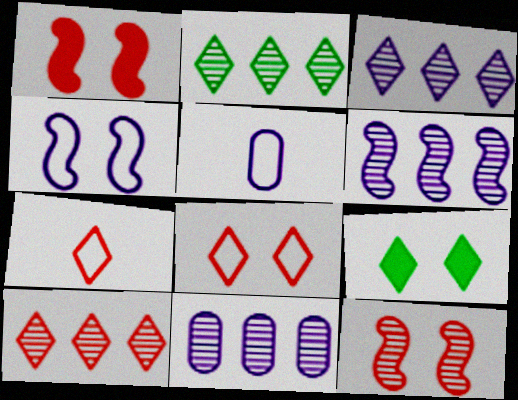[[1, 2, 5], 
[2, 3, 10], 
[3, 6, 11], 
[3, 7, 9]]